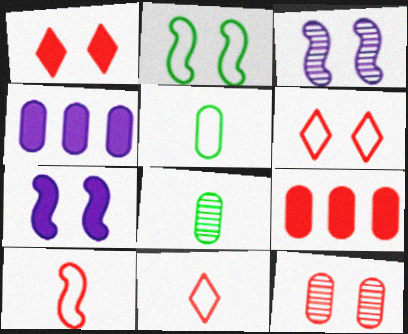[[4, 5, 12]]